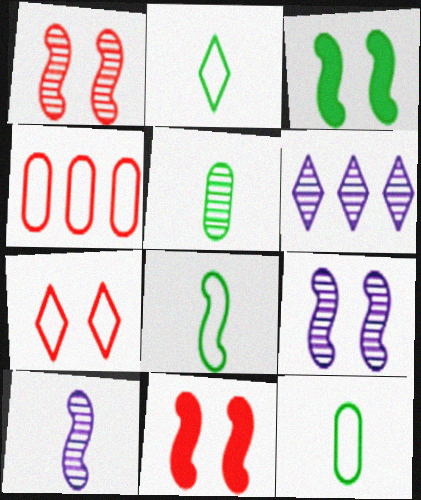[[1, 5, 6], 
[2, 8, 12], 
[6, 11, 12]]